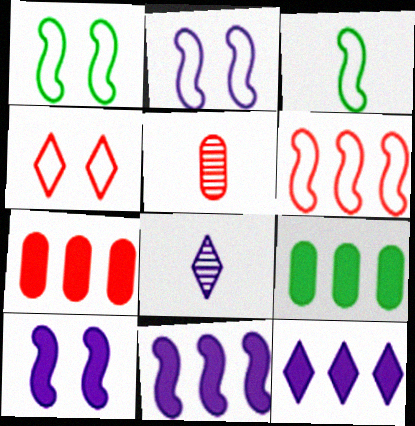[[1, 5, 12], 
[1, 7, 8], 
[2, 3, 6]]